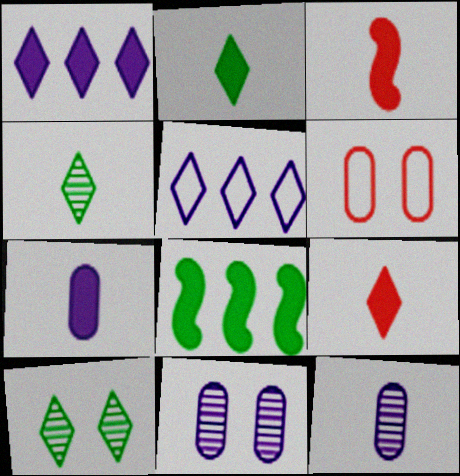[[2, 3, 7], 
[5, 9, 10]]